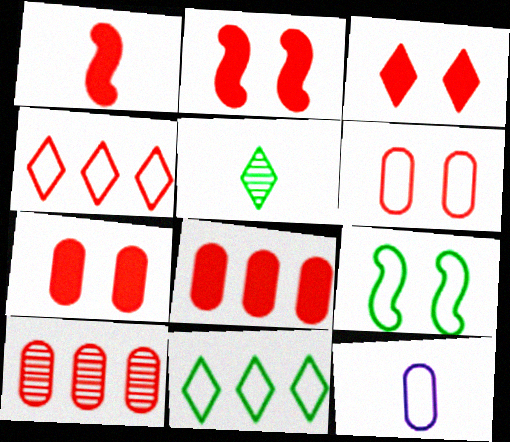[[1, 3, 8], 
[1, 5, 12], 
[2, 3, 7], 
[4, 9, 12]]